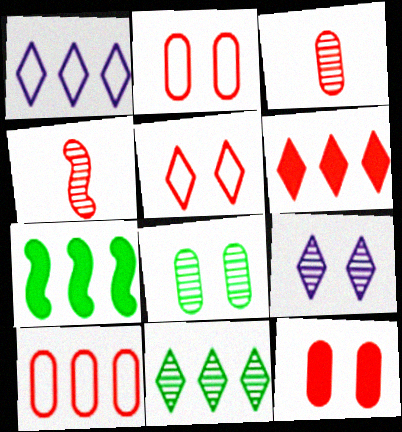[[1, 6, 11], 
[2, 4, 6], 
[3, 10, 12]]